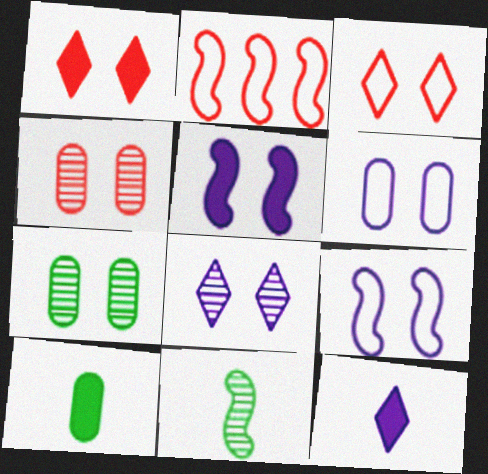[[1, 7, 9], 
[2, 5, 11], 
[2, 7, 12], 
[2, 8, 10], 
[3, 5, 7], 
[5, 6, 8]]